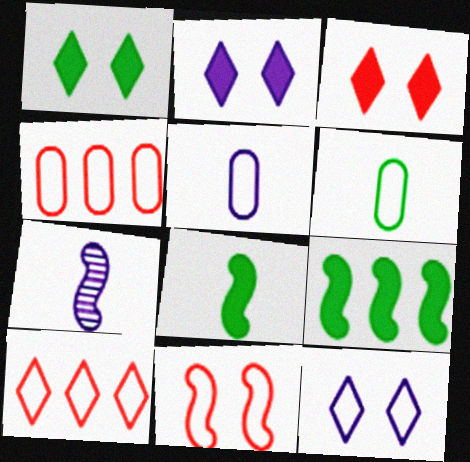[[1, 2, 3], 
[1, 4, 7], 
[7, 9, 11]]